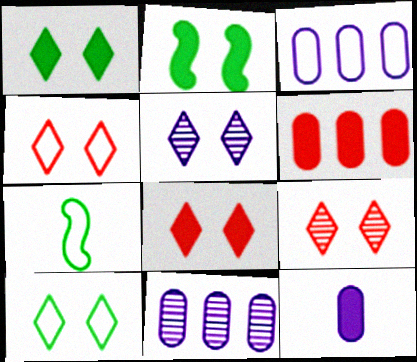[[1, 4, 5], 
[3, 4, 7], 
[4, 8, 9], 
[5, 6, 7], 
[5, 8, 10], 
[7, 8, 11]]